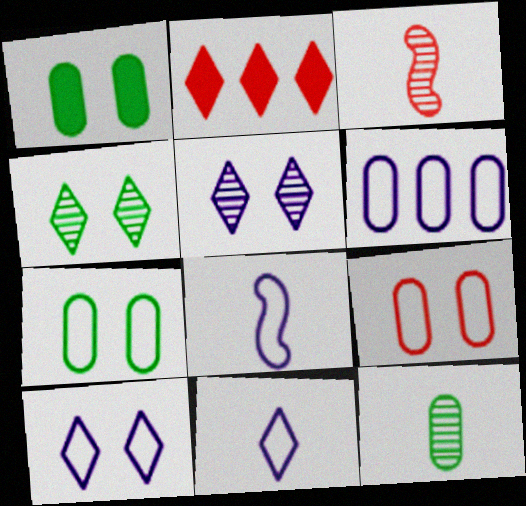[[2, 3, 9], 
[2, 4, 11], 
[6, 8, 10]]